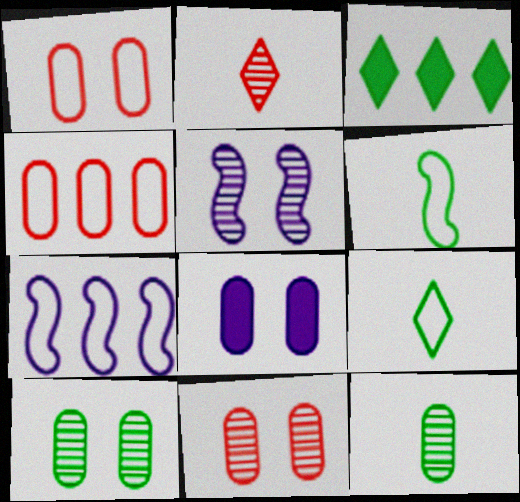[[1, 7, 9], 
[1, 8, 10], 
[3, 6, 10], 
[4, 8, 12]]